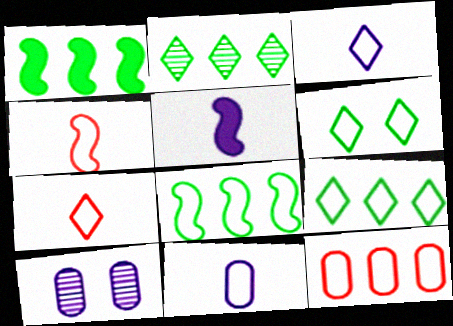[[1, 7, 10]]